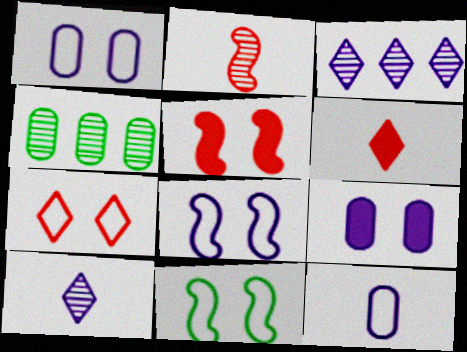[[1, 7, 11], 
[4, 6, 8]]